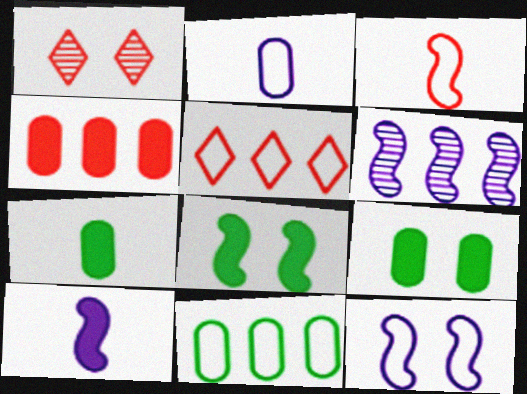[[1, 3, 4], 
[1, 9, 12], 
[1, 10, 11], 
[3, 6, 8], 
[6, 10, 12]]